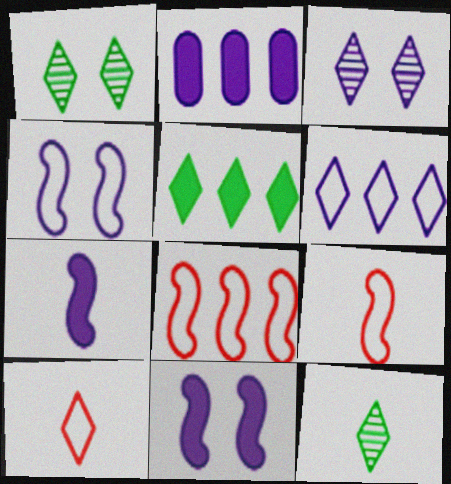[[1, 2, 9], 
[3, 5, 10]]